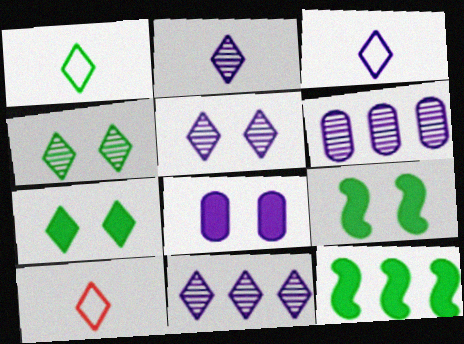[[1, 3, 10], 
[2, 5, 11], 
[6, 9, 10], 
[7, 10, 11]]